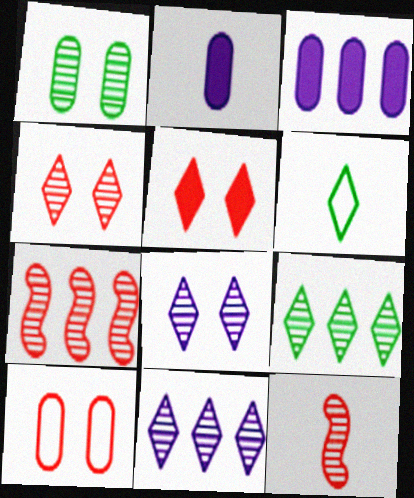[[1, 11, 12], 
[2, 6, 12], 
[5, 6, 11]]